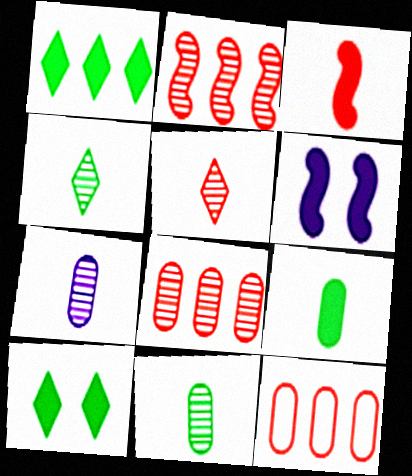[[4, 6, 12]]